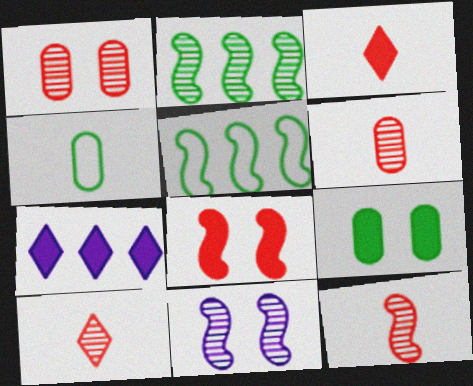[[2, 11, 12], 
[6, 10, 12]]